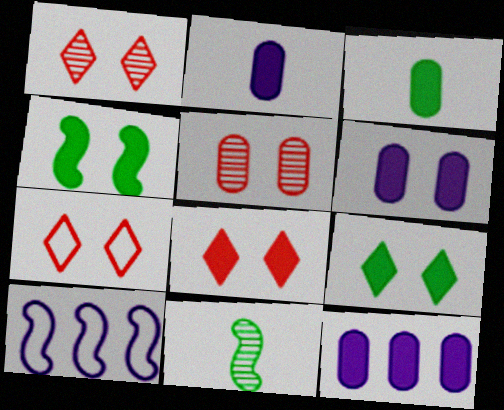[[1, 3, 10], 
[1, 7, 8], 
[2, 6, 12], 
[4, 6, 8], 
[7, 11, 12]]